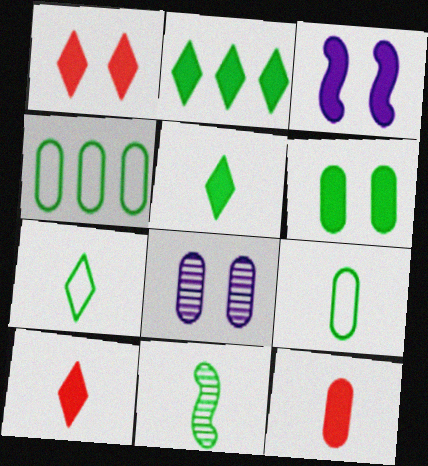[[1, 3, 6], 
[2, 3, 12], 
[4, 8, 12], 
[5, 9, 11]]